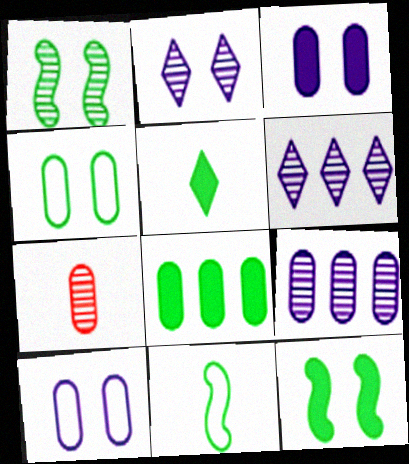[[1, 6, 7], 
[5, 8, 12], 
[7, 8, 10]]